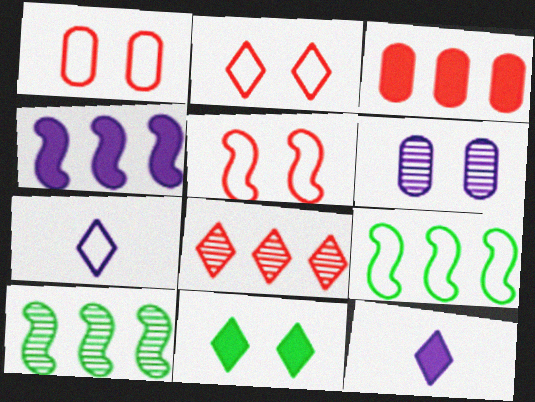[[1, 2, 5], 
[1, 7, 9], 
[1, 10, 12], 
[4, 6, 7], 
[5, 6, 11], 
[7, 8, 11]]